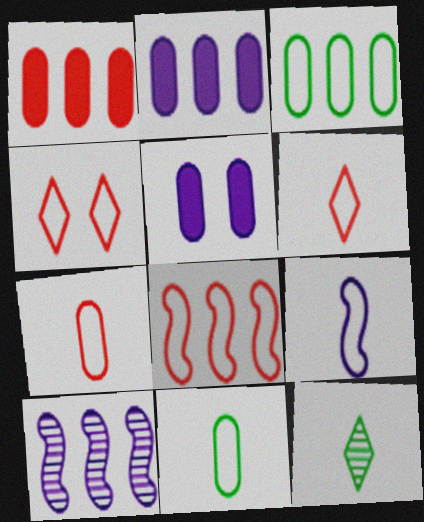[[3, 4, 9], 
[4, 7, 8], 
[5, 8, 12], 
[6, 9, 11]]